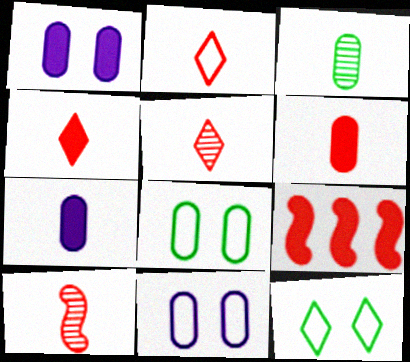[[2, 4, 5], 
[2, 6, 10]]